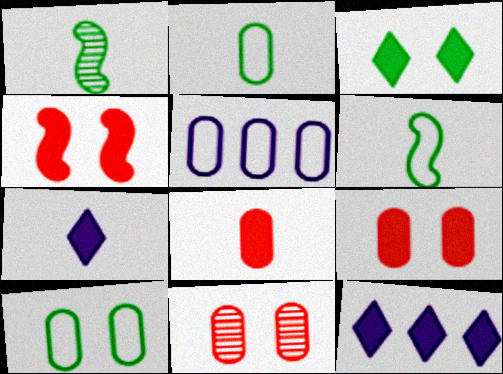[[6, 11, 12]]